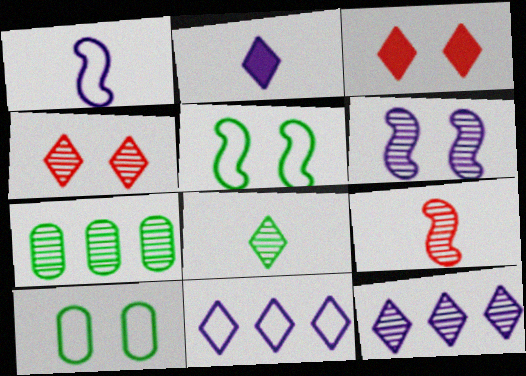[[1, 3, 7], 
[3, 6, 10], 
[3, 8, 11], 
[4, 8, 12]]